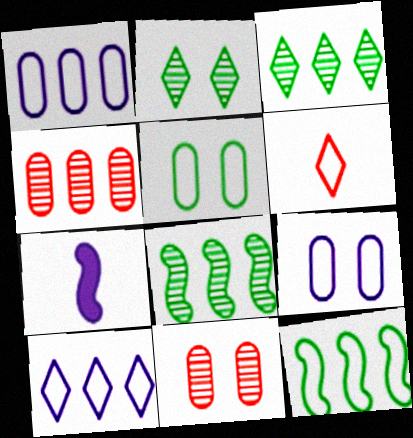[[6, 9, 12]]